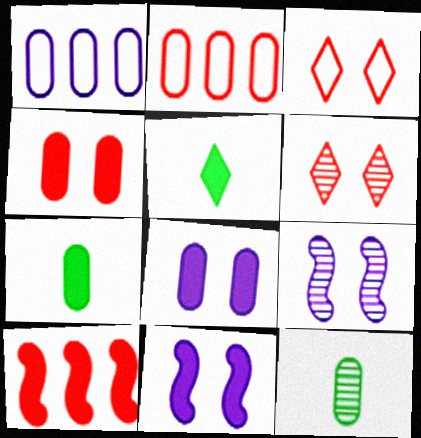[[1, 4, 12], 
[2, 5, 9], 
[2, 8, 12], 
[5, 8, 10]]